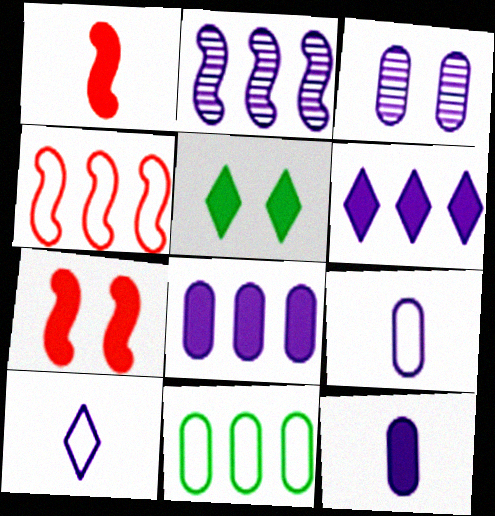[[1, 5, 8], 
[3, 8, 9]]